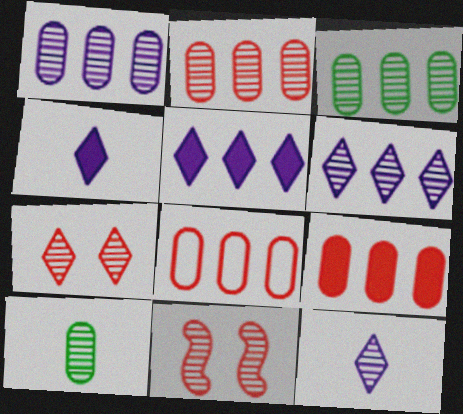[[1, 2, 3], 
[2, 8, 9], 
[3, 11, 12], 
[6, 10, 11]]